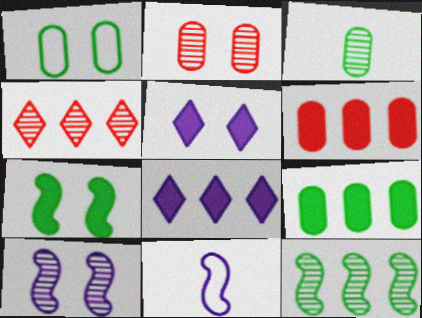[[1, 3, 9], 
[3, 4, 10]]